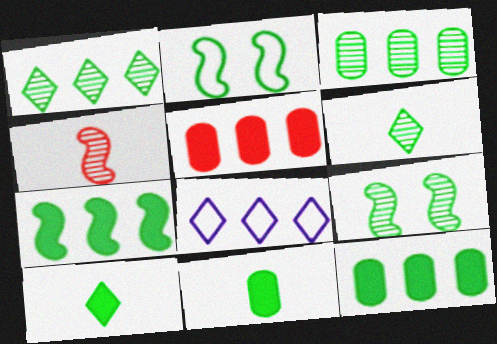[[1, 2, 11], 
[2, 3, 10], 
[2, 6, 12], 
[3, 6, 9]]